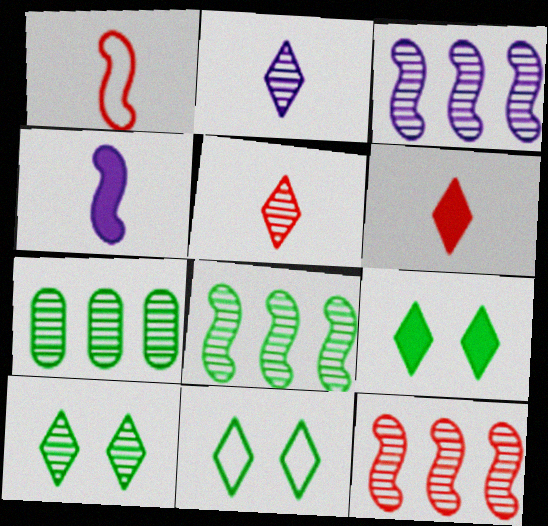[[3, 8, 12], 
[9, 10, 11]]